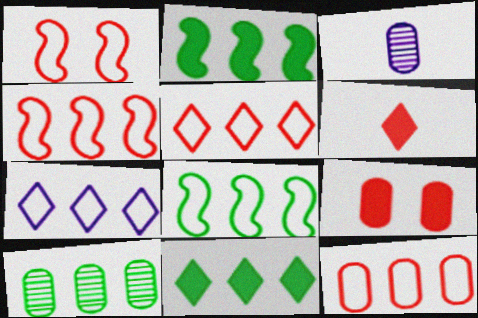[[1, 3, 11], 
[4, 5, 12], 
[7, 8, 12], 
[8, 10, 11]]